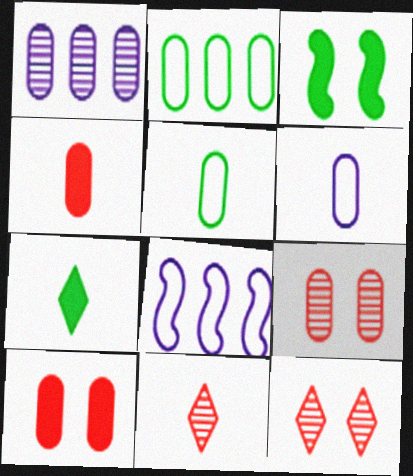[[1, 5, 10], 
[7, 8, 9]]